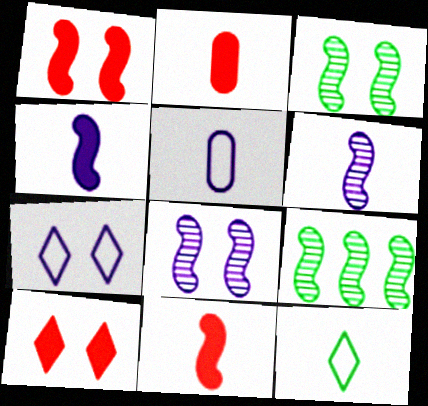[[2, 6, 12], 
[2, 7, 9], 
[5, 9, 10]]